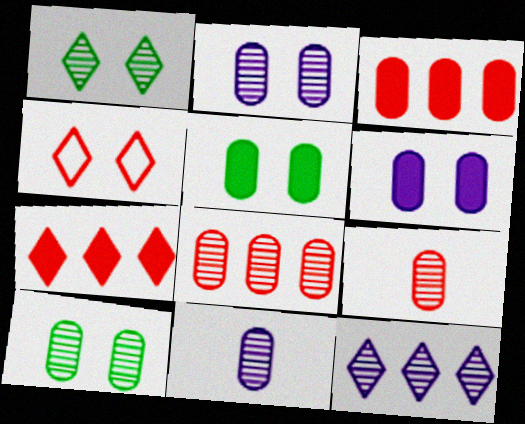[[8, 10, 11]]